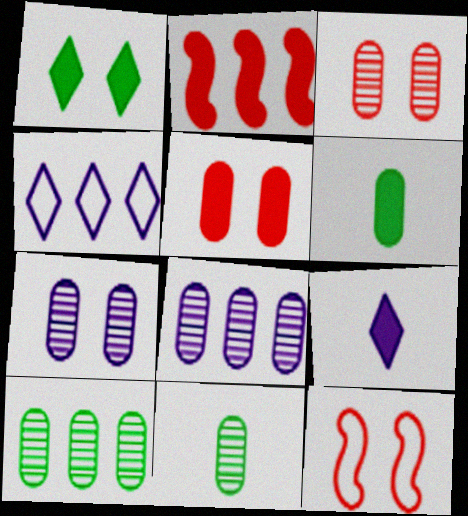[[1, 7, 12], 
[2, 4, 10], 
[3, 8, 11], 
[9, 10, 12]]